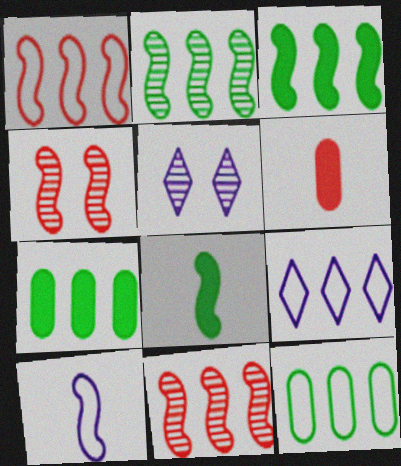[[1, 9, 12], 
[3, 4, 10], 
[7, 9, 11]]